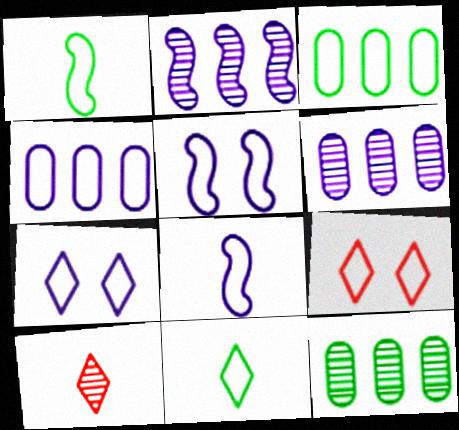[[1, 4, 9], 
[3, 8, 9], 
[4, 7, 8]]